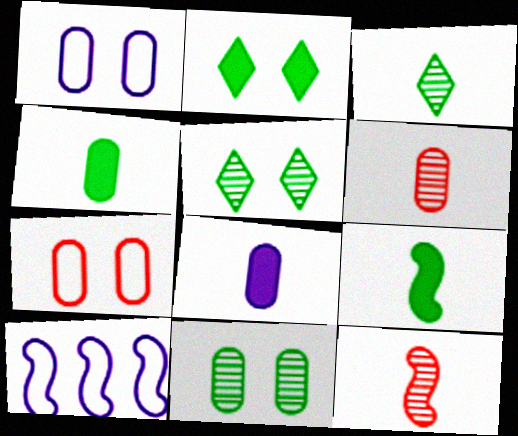[[2, 6, 10]]